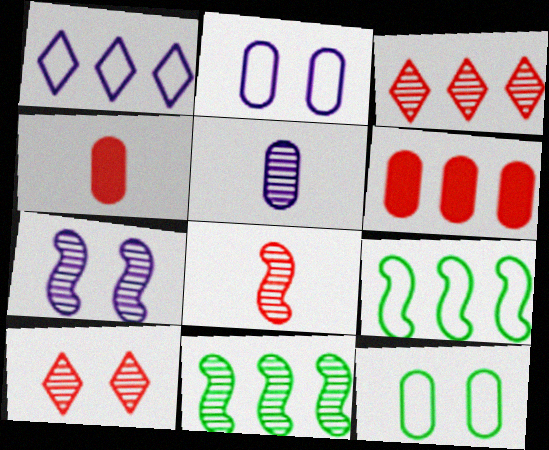[[1, 6, 11], 
[5, 6, 12], 
[5, 10, 11], 
[7, 8, 11]]